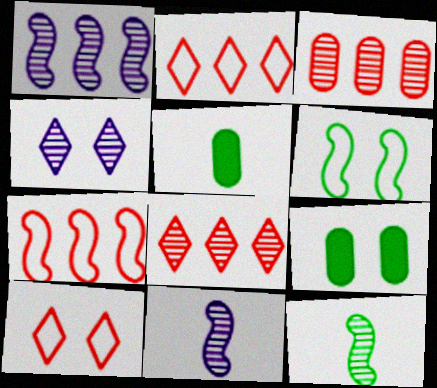[[1, 5, 10], 
[2, 9, 11], 
[3, 4, 12], 
[4, 5, 7]]